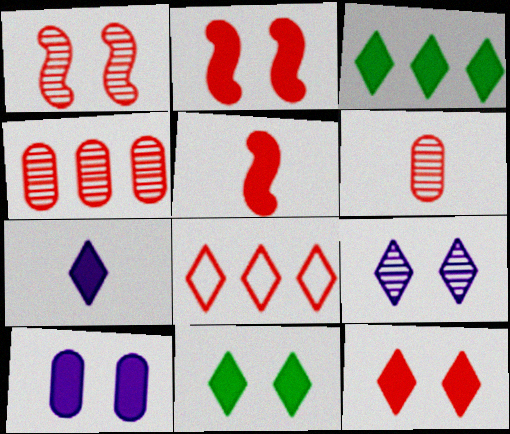[[2, 6, 8], 
[2, 10, 11], 
[3, 5, 10], 
[3, 7, 12]]